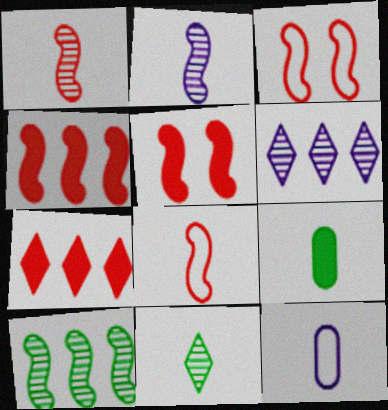[[1, 3, 4], 
[3, 6, 9]]